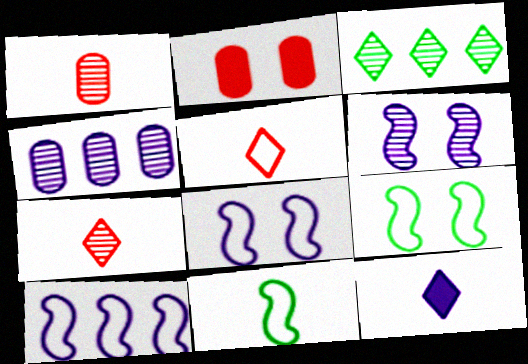[[1, 3, 6], 
[1, 11, 12], 
[4, 8, 12]]